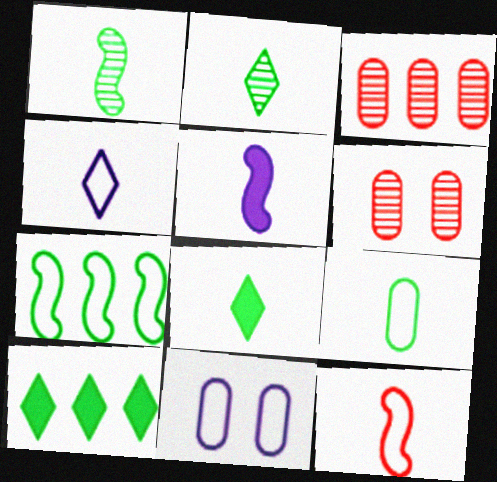[[1, 5, 12], 
[1, 8, 9], 
[4, 9, 12]]